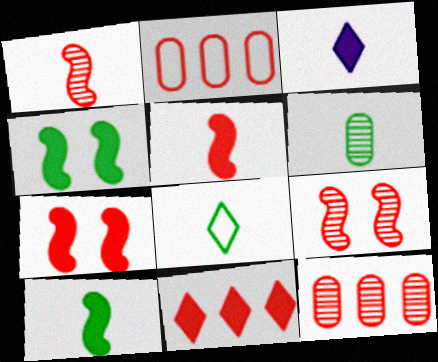[[6, 8, 10]]